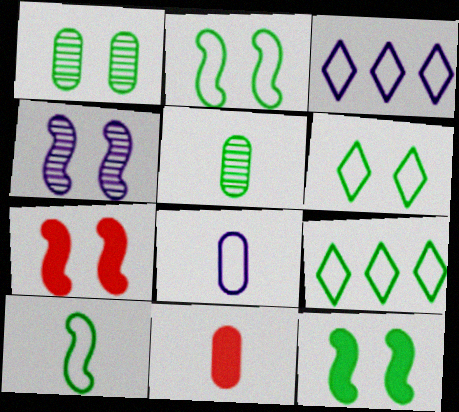[[1, 6, 12], 
[2, 4, 7], 
[3, 5, 7], 
[4, 9, 11], 
[5, 8, 11], 
[5, 9, 12]]